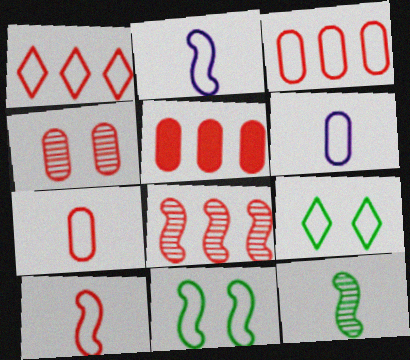[[1, 5, 8], 
[1, 6, 11], 
[2, 3, 9], 
[4, 5, 7]]